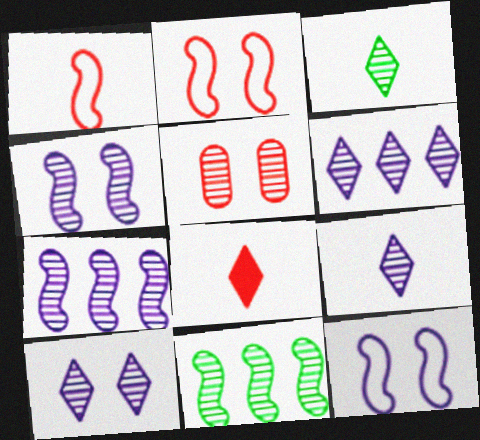[[3, 5, 7], 
[5, 9, 11], 
[6, 9, 10]]